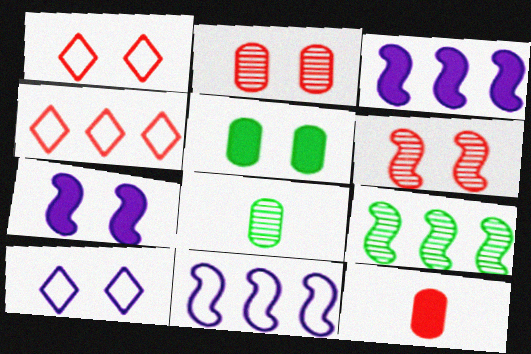[[1, 3, 8], 
[4, 6, 12], 
[4, 7, 8], 
[5, 6, 10], 
[9, 10, 12]]